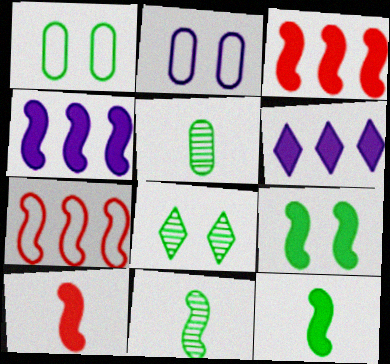[[1, 8, 9], 
[4, 9, 10]]